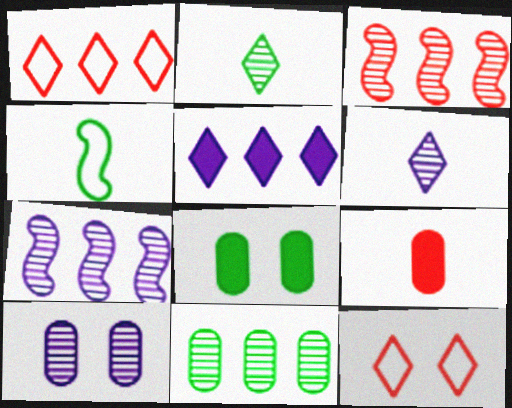[[2, 3, 10], 
[2, 5, 12], 
[3, 9, 12], 
[4, 6, 9], 
[6, 7, 10]]